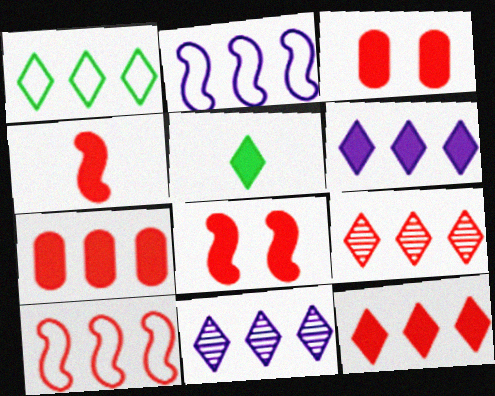[[1, 6, 9], 
[1, 11, 12], 
[3, 4, 12], 
[7, 9, 10]]